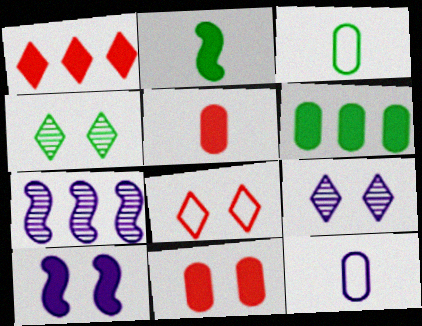[]